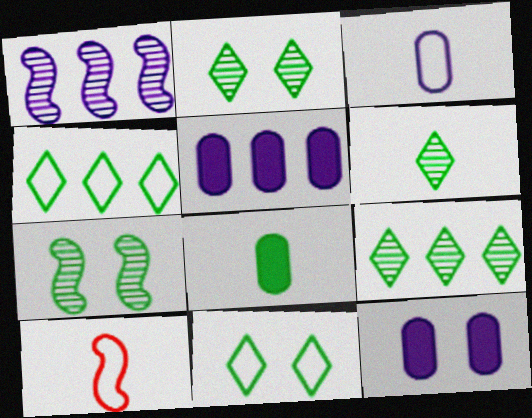[[2, 5, 10], 
[2, 6, 9], 
[4, 7, 8], 
[9, 10, 12]]